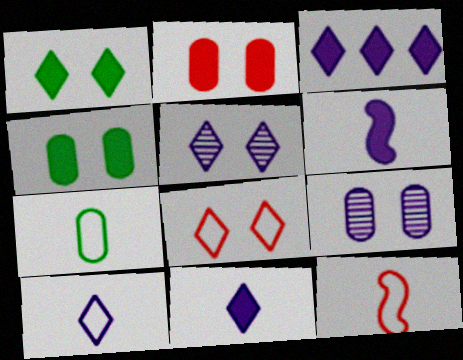[[1, 5, 8], 
[3, 5, 10], 
[7, 10, 12]]